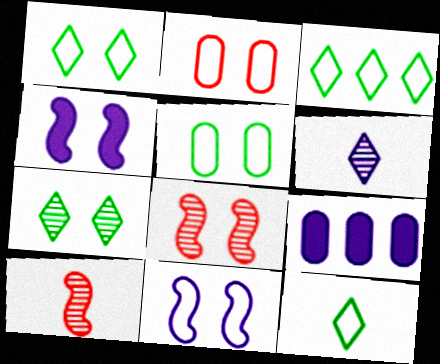[[1, 2, 11], 
[1, 3, 12], 
[1, 9, 10], 
[2, 4, 7], 
[6, 9, 11], 
[8, 9, 12]]